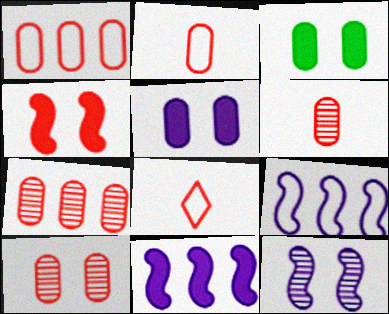[[4, 7, 8], 
[6, 7, 10]]